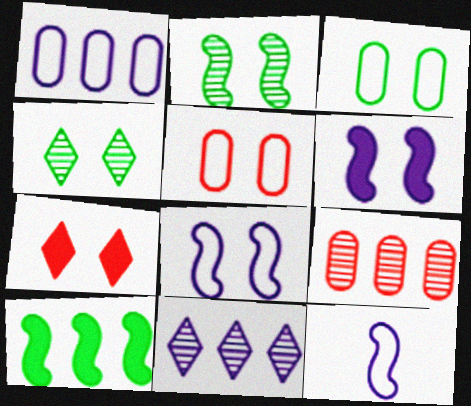[[4, 5, 6]]